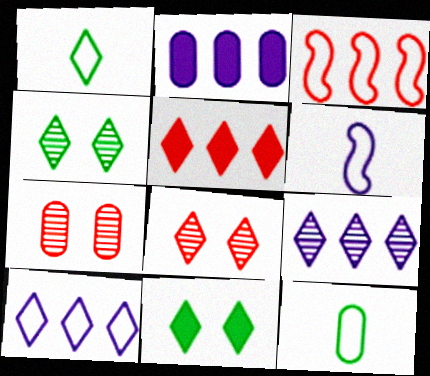[[2, 7, 12]]